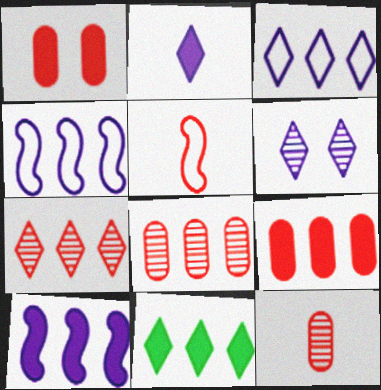[[1, 5, 7], 
[2, 3, 6], 
[3, 7, 11], 
[4, 8, 11], 
[9, 10, 11]]